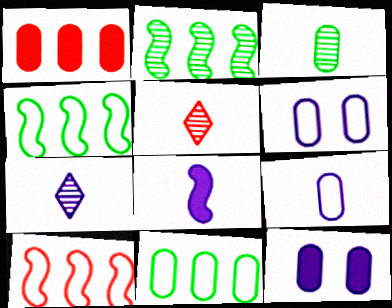[[1, 3, 6], 
[4, 5, 12], 
[7, 8, 9]]